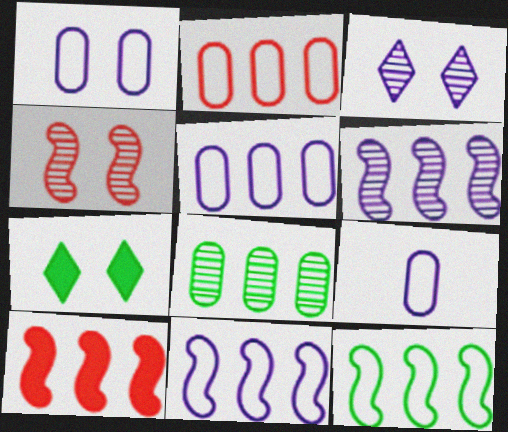[[1, 4, 7], 
[1, 5, 9], 
[6, 10, 12]]